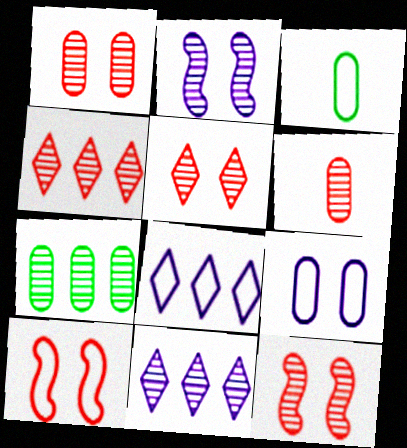[[1, 5, 12], 
[3, 8, 10], 
[4, 6, 12]]